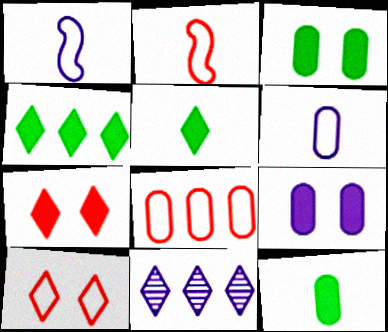[[1, 9, 11], 
[2, 3, 11], 
[2, 8, 10], 
[5, 10, 11]]